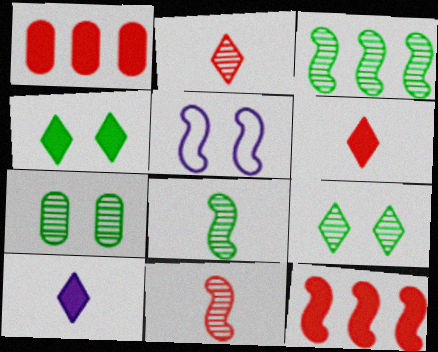[[5, 8, 12]]